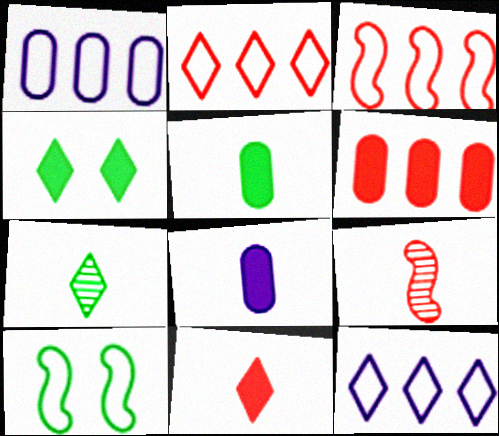[[1, 4, 9]]